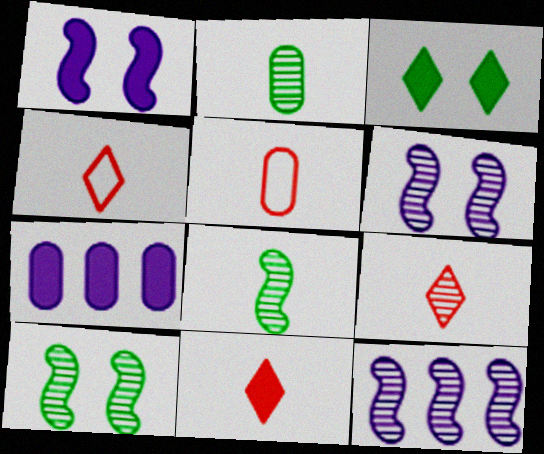[[3, 5, 12], 
[4, 7, 10], 
[4, 9, 11]]